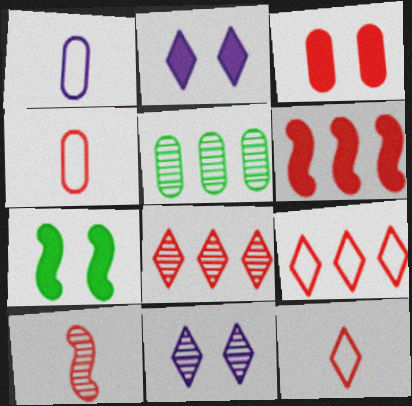[[1, 3, 5], 
[1, 7, 8], 
[2, 3, 7], 
[3, 9, 10], 
[5, 10, 11]]